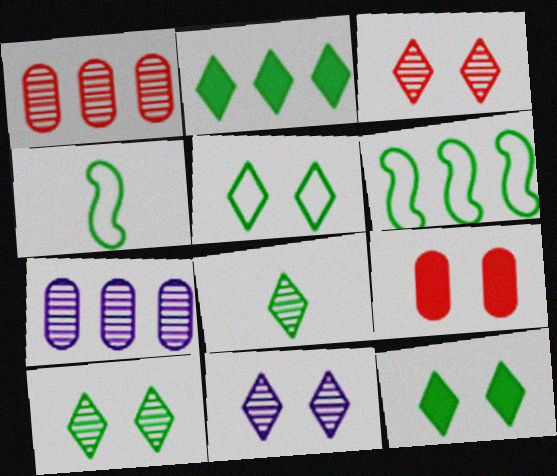[[2, 5, 8], 
[3, 10, 11], 
[5, 10, 12]]